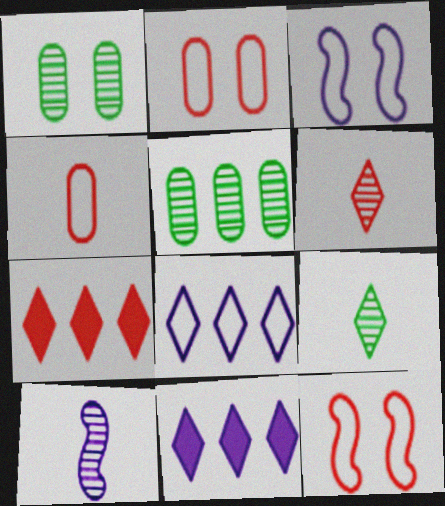[]